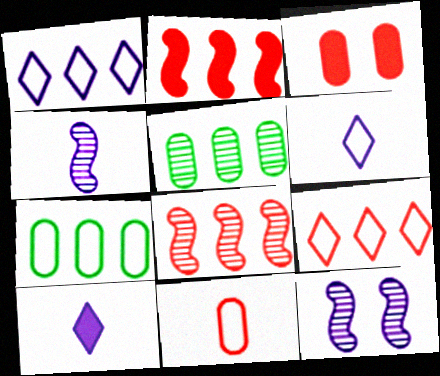[[1, 2, 5]]